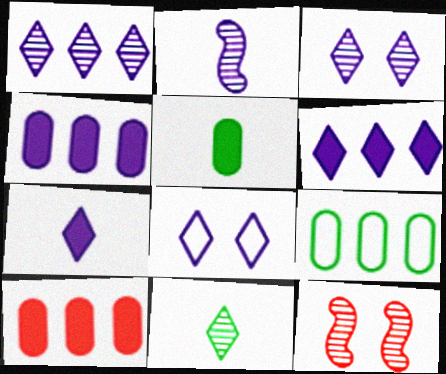[[1, 7, 8], 
[2, 4, 8], 
[7, 9, 12]]